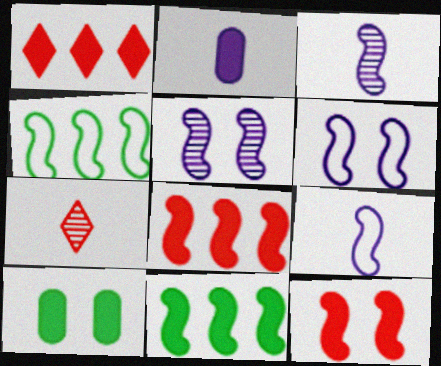[[3, 4, 12]]